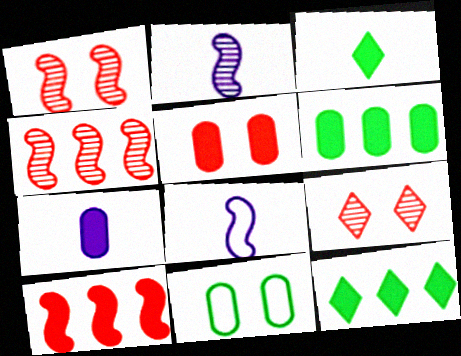[[5, 6, 7], 
[6, 8, 9]]